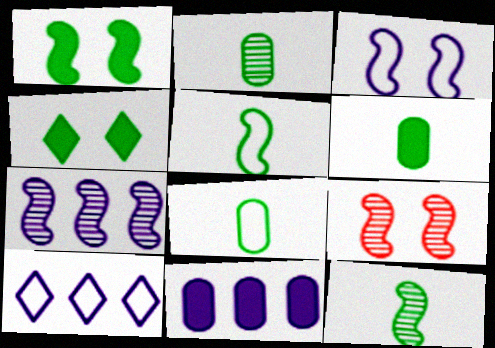[[1, 3, 9], 
[2, 6, 8], 
[6, 9, 10], 
[7, 9, 12], 
[7, 10, 11]]